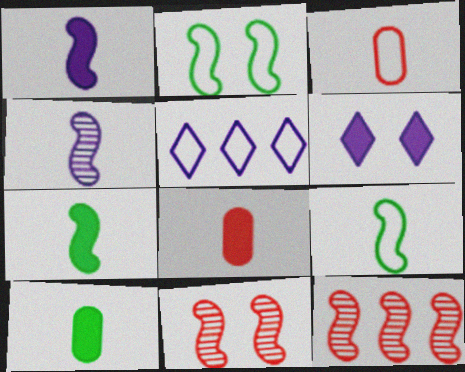[[1, 2, 12], 
[2, 3, 5], 
[5, 10, 11]]